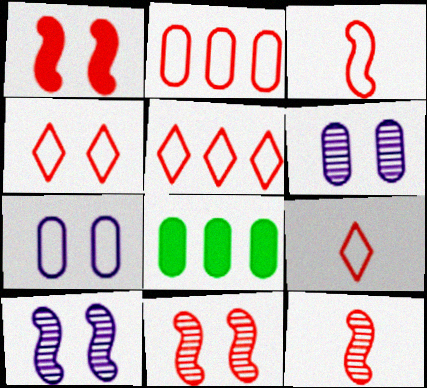[[2, 3, 4], 
[4, 5, 9], 
[8, 9, 10]]